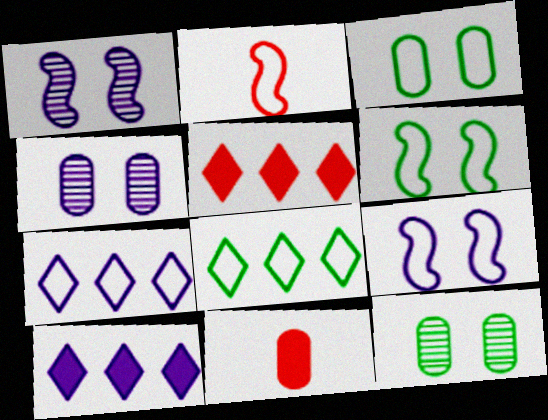[[1, 8, 11], 
[2, 3, 7], 
[2, 10, 12]]